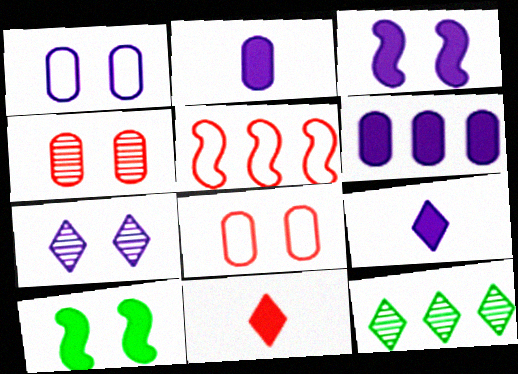[[1, 3, 7], 
[3, 6, 9], 
[4, 5, 11], 
[5, 6, 12], 
[6, 10, 11], 
[7, 8, 10]]